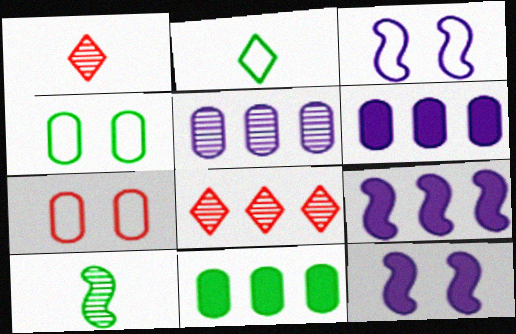[[1, 3, 11], 
[1, 4, 9]]